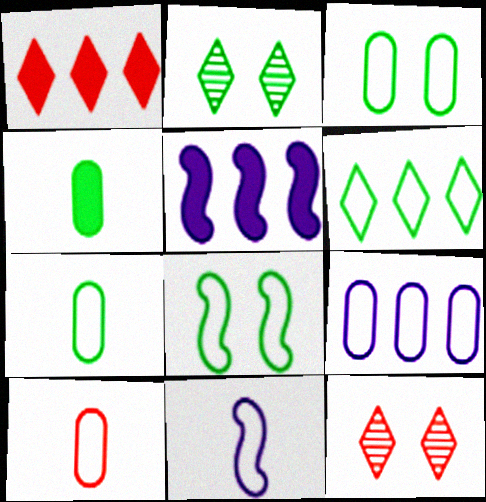[[2, 5, 10], 
[3, 9, 10], 
[5, 7, 12], 
[6, 7, 8]]